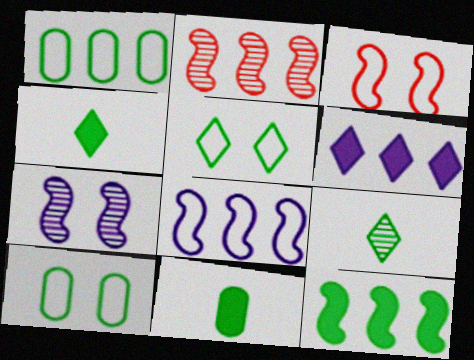[[1, 2, 6], 
[2, 8, 12], 
[9, 10, 12]]